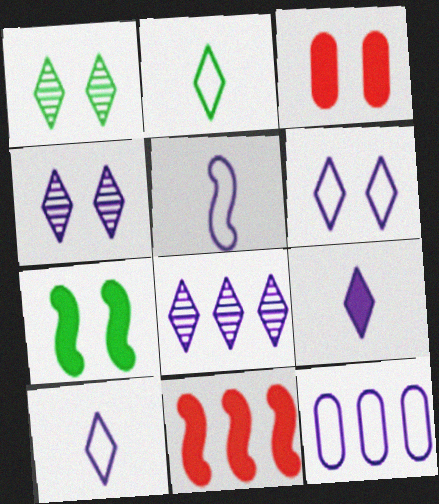[[5, 6, 12], 
[6, 8, 9]]